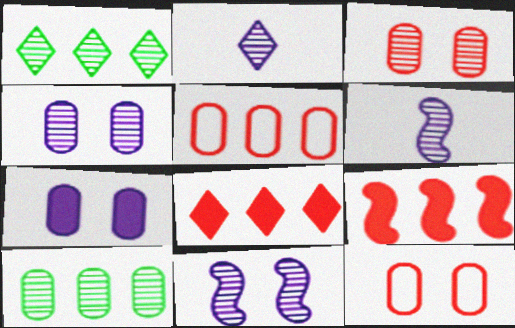[[1, 3, 6]]